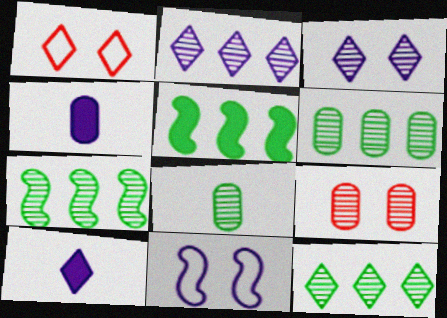[[1, 4, 7], 
[1, 10, 12], 
[2, 4, 11], 
[6, 7, 12]]